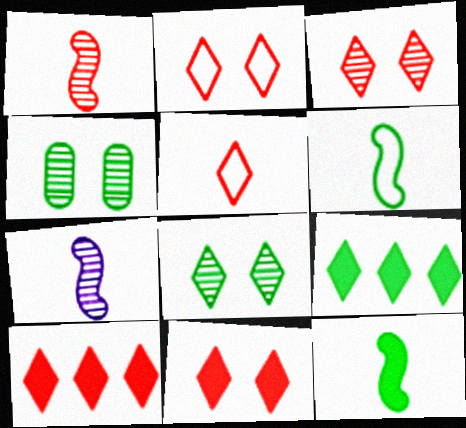[[2, 3, 11], 
[3, 5, 10], 
[4, 6, 9]]